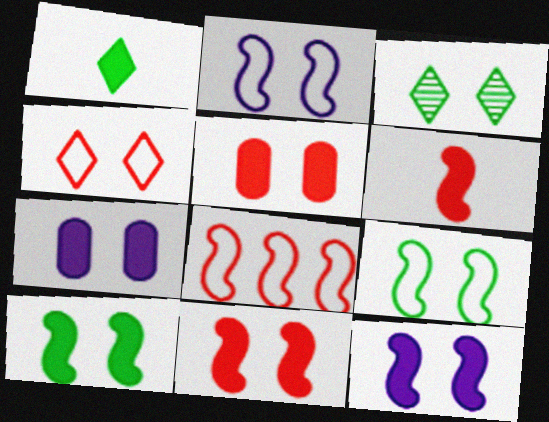[[2, 3, 5], 
[10, 11, 12]]